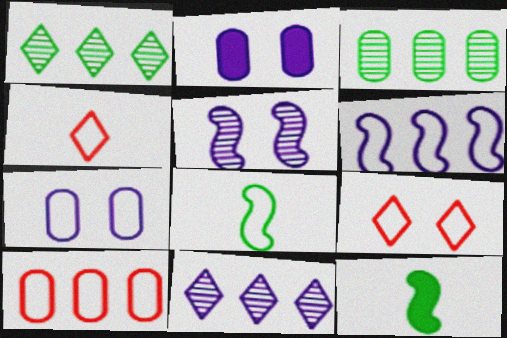[]